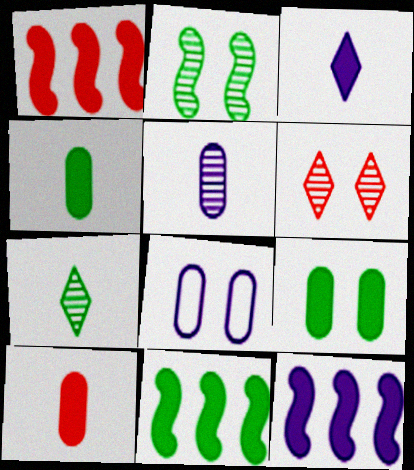[[1, 3, 9], 
[1, 7, 8], 
[1, 11, 12]]